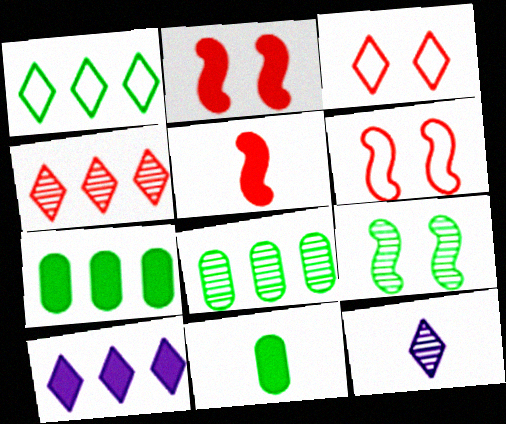[[1, 4, 10], 
[1, 9, 11], 
[2, 10, 11], 
[6, 7, 12]]